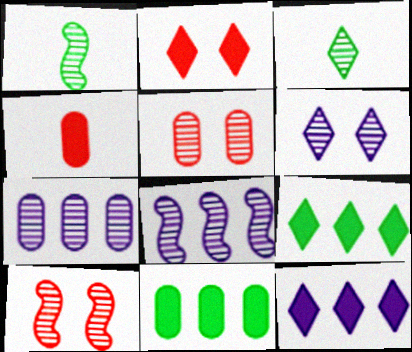[[1, 8, 10], 
[3, 5, 8], 
[3, 7, 10]]